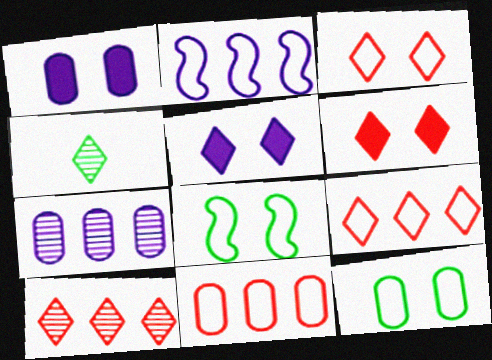[[4, 5, 9]]